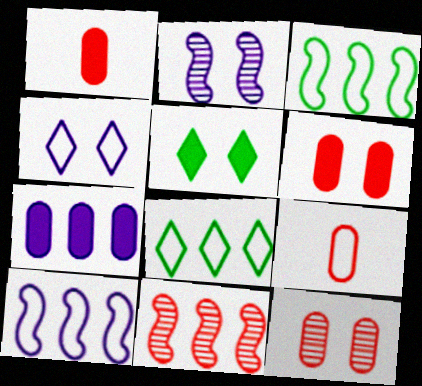[[1, 2, 8], 
[3, 4, 9], 
[7, 8, 11]]